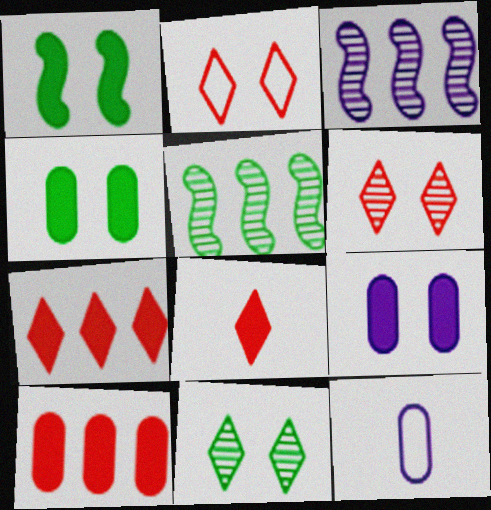[]